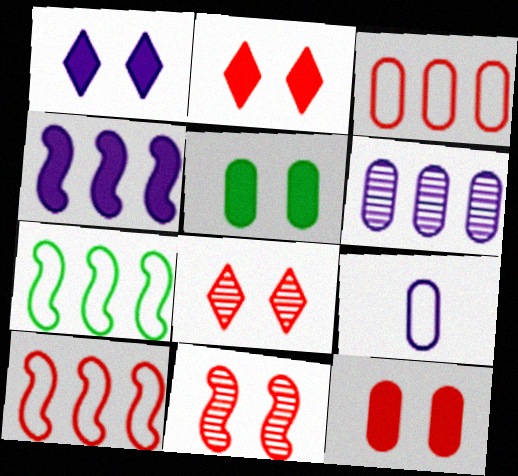[]